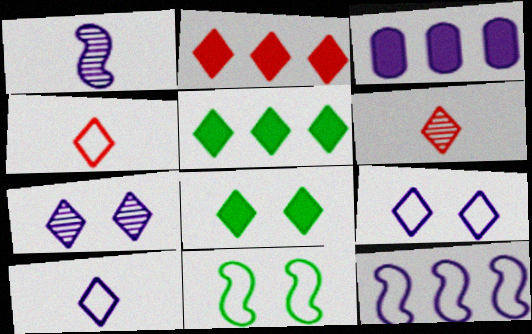[[1, 3, 9], 
[3, 6, 11], 
[4, 5, 7], 
[5, 6, 9]]